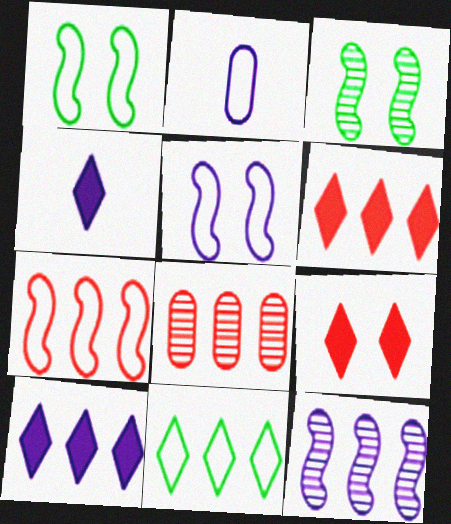[[1, 4, 8], 
[2, 3, 6], 
[6, 7, 8]]